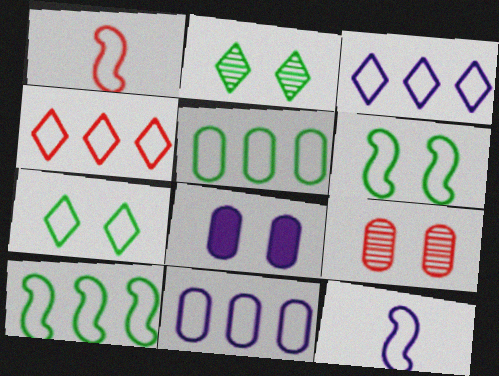[[1, 7, 11], 
[4, 10, 11]]